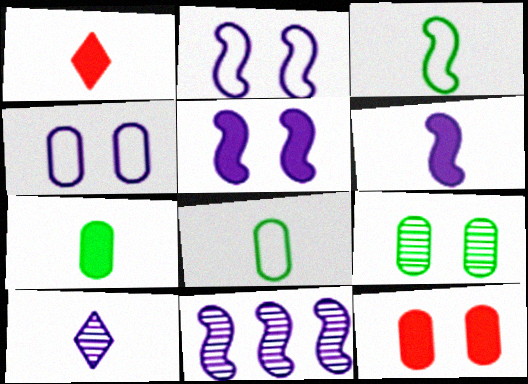[[1, 6, 7], 
[2, 6, 11], 
[4, 9, 12]]